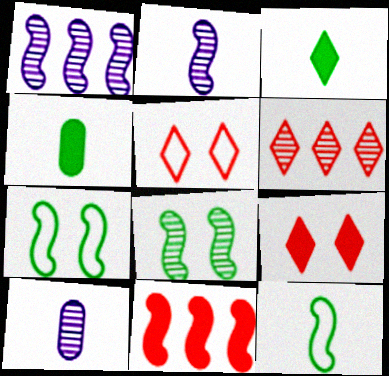[[1, 4, 5], 
[2, 7, 11], 
[6, 8, 10]]